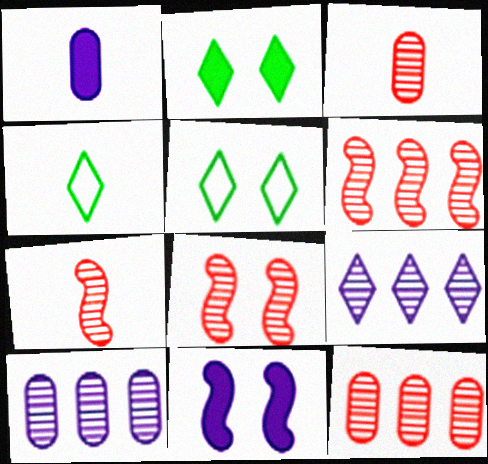[[1, 4, 7], 
[1, 5, 6], 
[4, 11, 12], 
[6, 7, 8]]